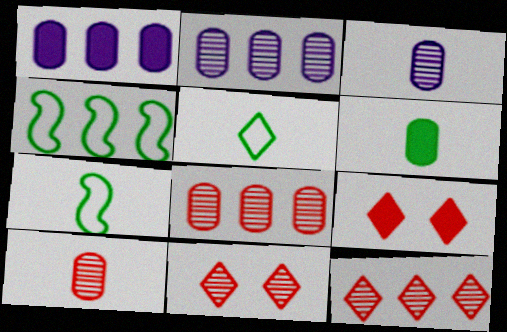[[1, 4, 12], 
[1, 7, 11], 
[2, 7, 9], 
[3, 4, 9]]